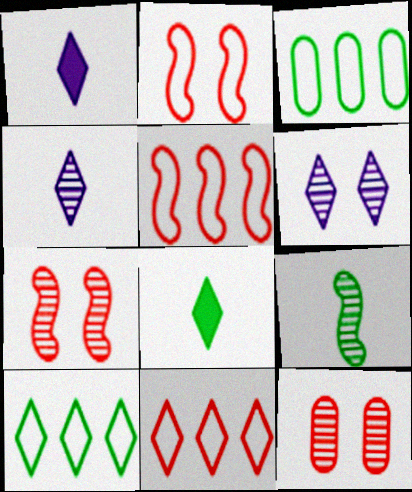[[1, 3, 7], 
[6, 8, 11]]